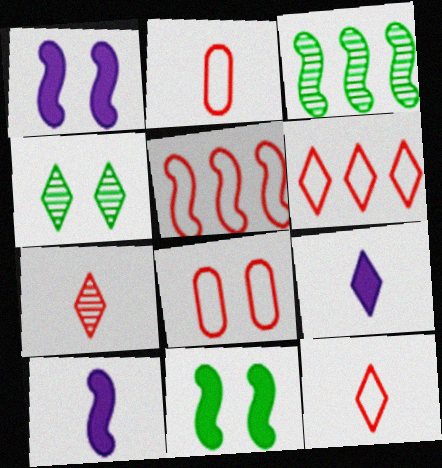[[1, 4, 8], 
[3, 8, 9], 
[4, 6, 9], 
[5, 8, 12]]